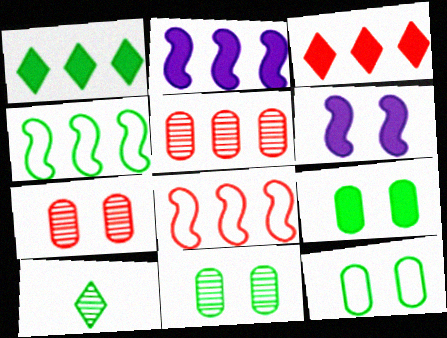[[3, 5, 8], 
[4, 9, 10], 
[9, 11, 12]]